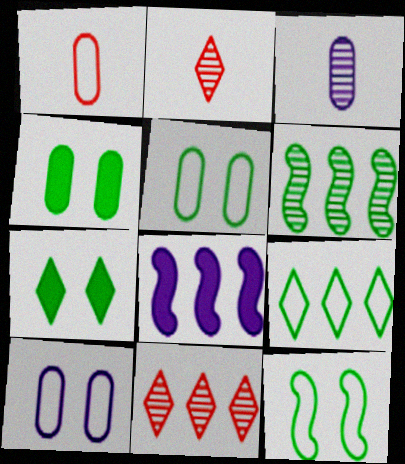[[2, 5, 8]]